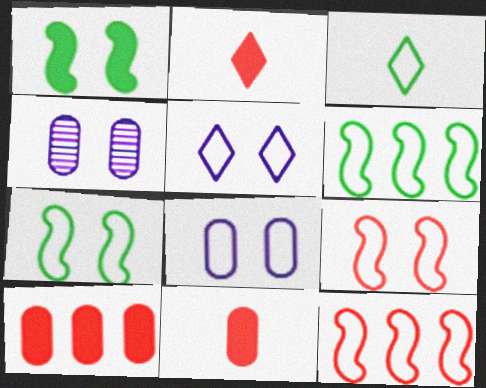[[2, 4, 6], 
[3, 8, 12]]